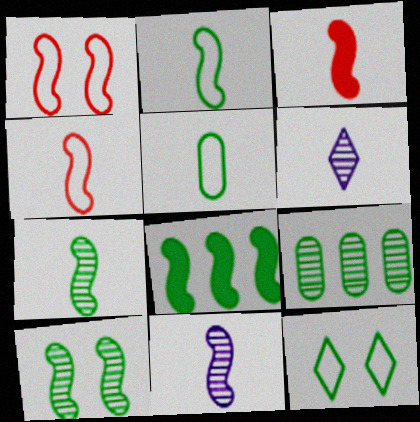[[1, 8, 11], 
[2, 3, 11], 
[2, 8, 10], 
[3, 5, 6]]